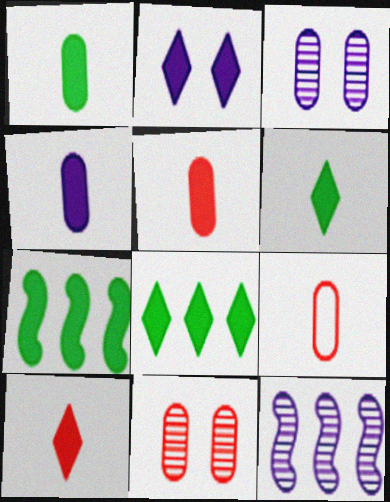[[1, 4, 5], 
[2, 5, 7], 
[2, 8, 10]]